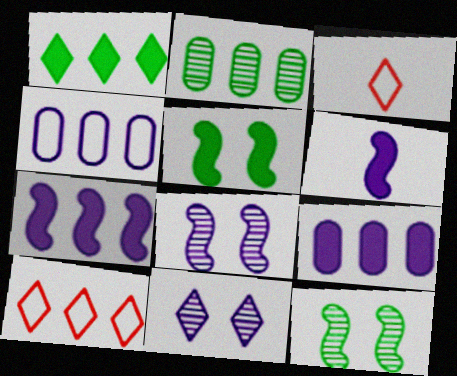[[1, 3, 11], 
[2, 7, 10], 
[3, 9, 12], 
[4, 6, 11]]